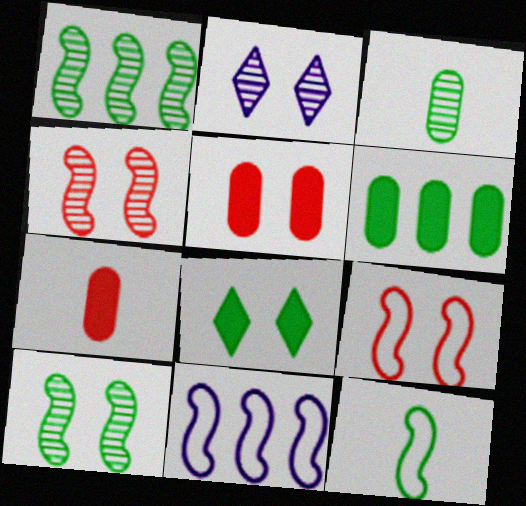[[9, 11, 12]]